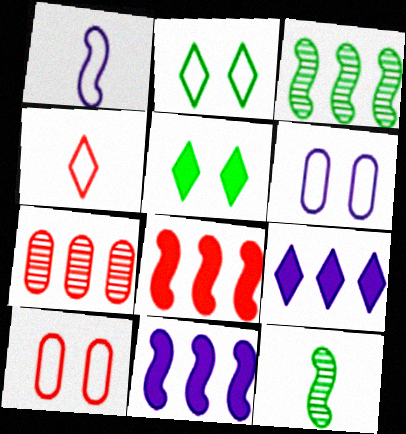[[1, 5, 7], 
[9, 10, 12]]